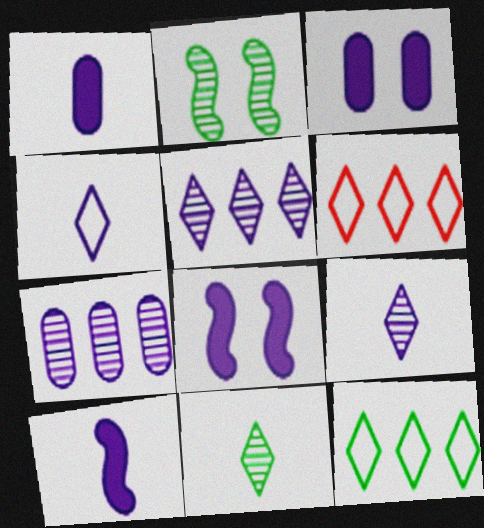[[1, 2, 6], 
[4, 7, 8]]